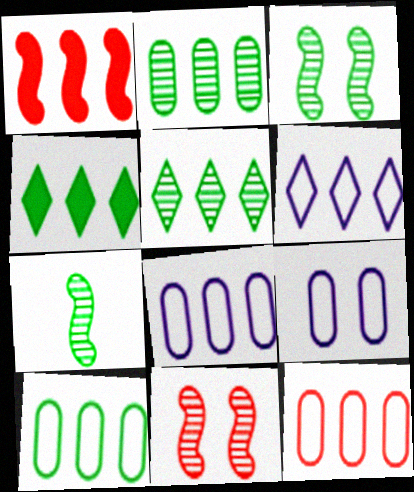[[1, 2, 6], 
[1, 5, 8], 
[8, 10, 12]]